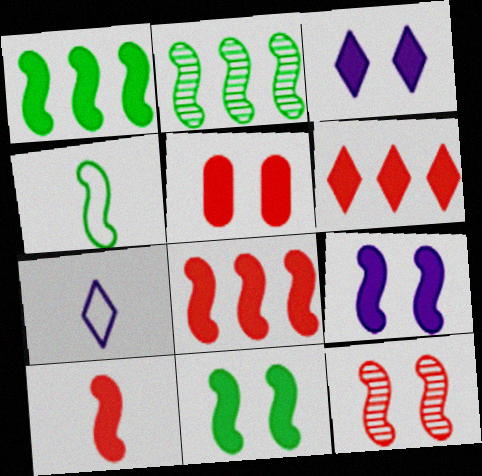[[1, 9, 10], 
[2, 4, 11], 
[2, 5, 7], 
[3, 5, 11], 
[5, 6, 10]]